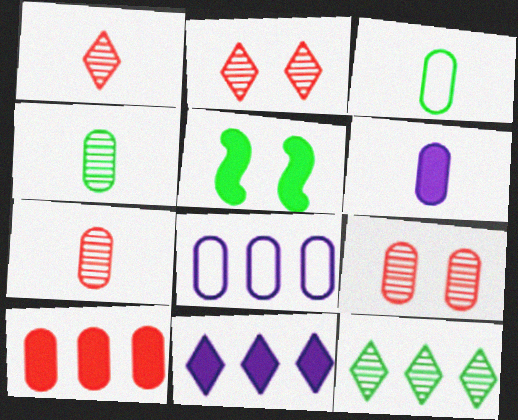[[1, 5, 8], 
[3, 5, 12], 
[3, 6, 7]]